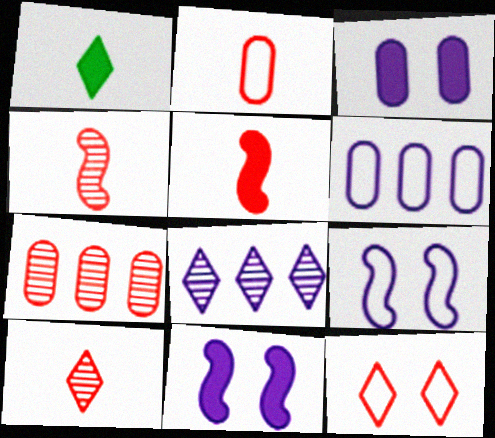[[1, 7, 9], 
[1, 8, 12], 
[2, 5, 10], 
[5, 7, 12]]